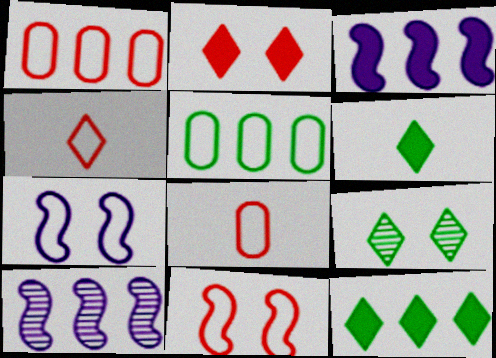[[1, 4, 11], 
[1, 10, 12], 
[3, 8, 9], 
[4, 5, 7]]